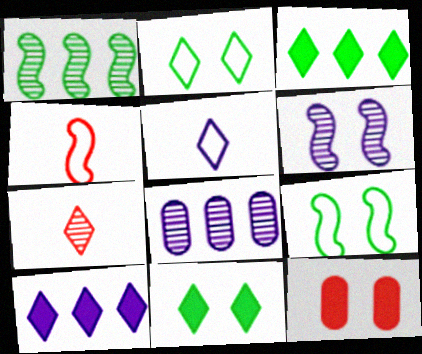[[1, 5, 12], 
[2, 6, 12], 
[2, 7, 10], 
[4, 8, 11]]